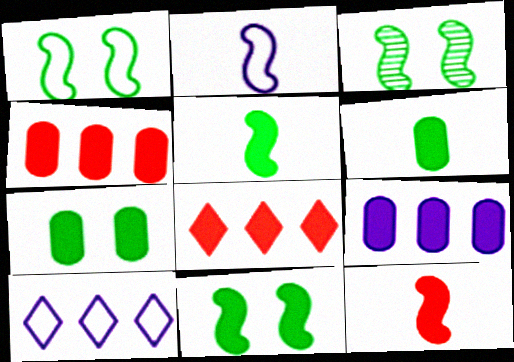[[1, 3, 11]]